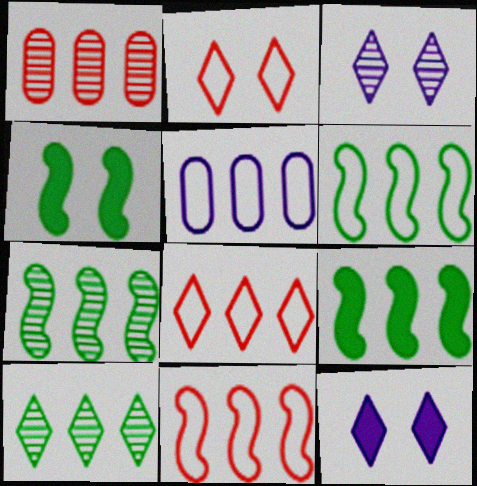[[5, 6, 8], 
[6, 7, 9]]